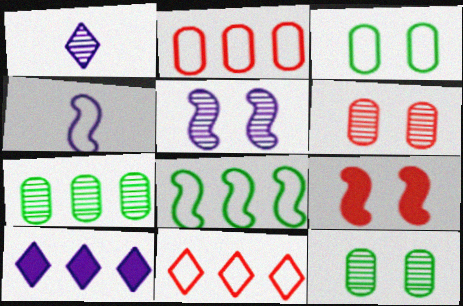[[3, 4, 11]]